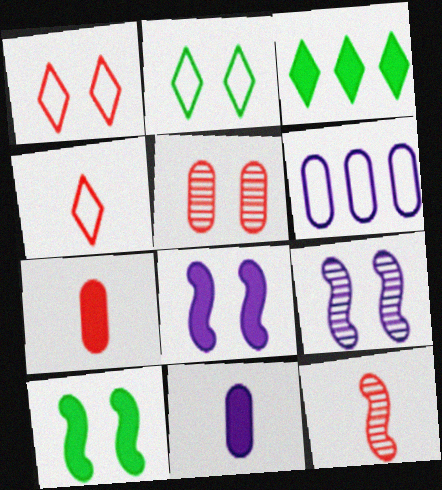[[2, 5, 8], 
[3, 7, 8], 
[4, 7, 12]]